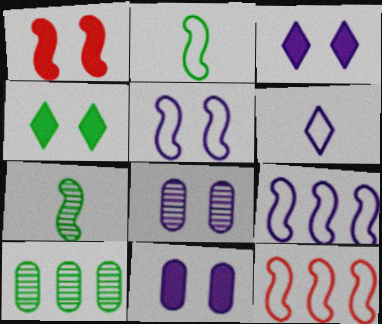[[1, 4, 11], 
[1, 6, 10], 
[1, 7, 9], 
[2, 4, 10], 
[2, 5, 12], 
[3, 5, 8]]